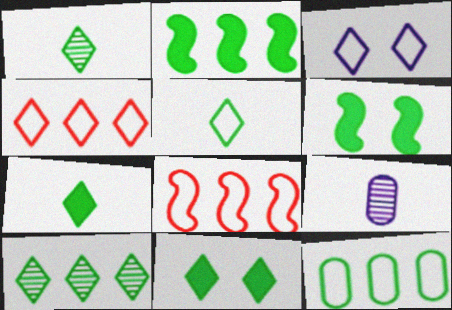[[1, 5, 7], 
[1, 6, 12], 
[2, 10, 12], 
[3, 4, 5], 
[4, 6, 9], 
[5, 10, 11], 
[8, 9, 11]]